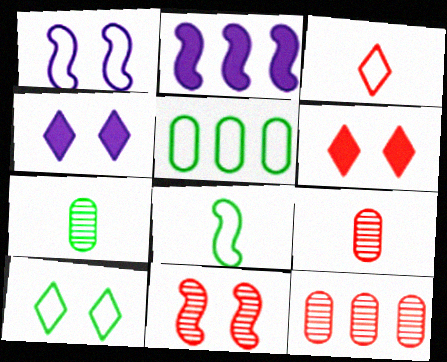[[1, 3, 5], 
[2, 8, 11], 
[2, 9, 10], 
[4, 8, 12], 
[5, 8, 10]]